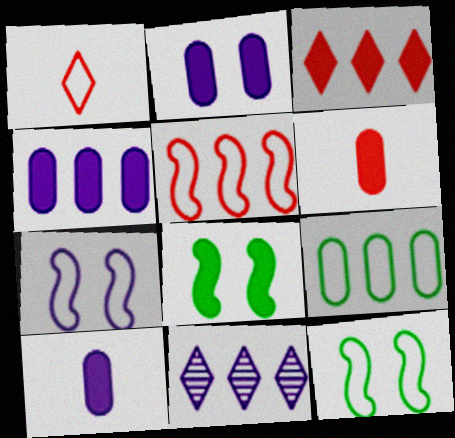[[1, 7, 9], 
[2, 4, 10], 
[3, 8, 10], 
[6, 11, 12], 
[7, 10, 11]]